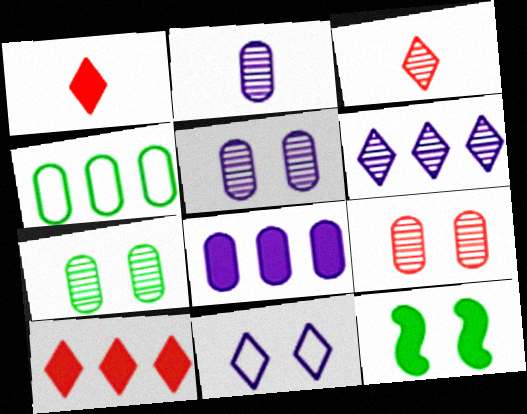[[1, 8, 12], 
[5, 7, 9], 
[9, 11, 12]]